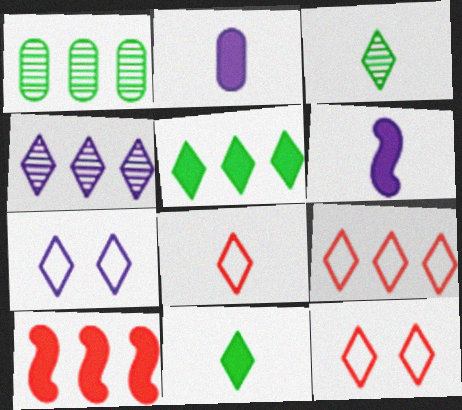[[1, 6, 12], 
[4, 5, 9], 
[4, 11, 12], 
[8, 9, 12]]